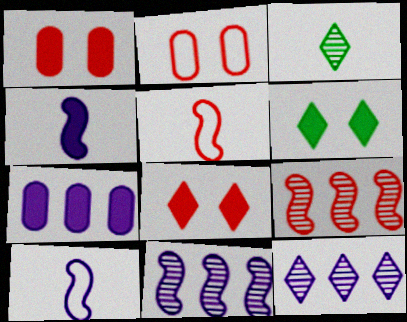[]